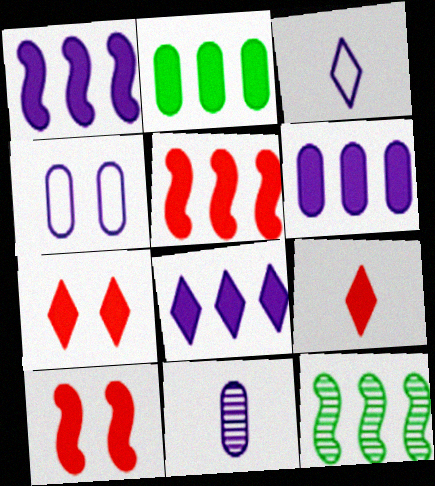[[1, 6, 8], 
[2, 5, 8], 
[4, 6, 11], 
[4, 9, 12]]